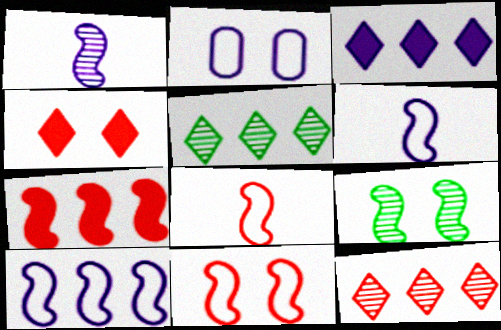[[1, 2, 3], 
[2, 4, 9], 
[6, 7, 9]]